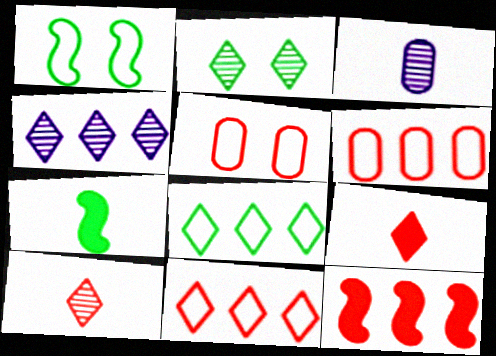[[2, 4, 10], 
[4, 5, 7], 
[5, 10, 12]]